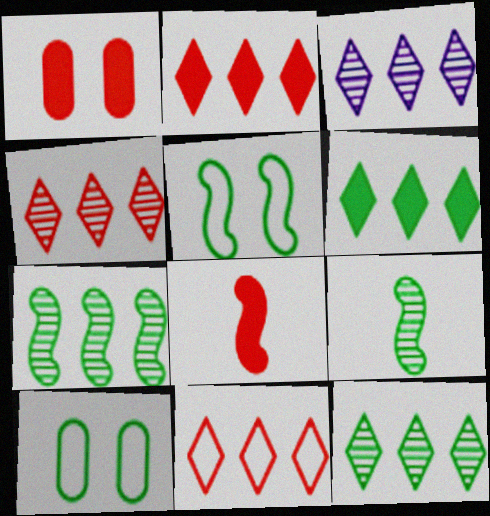[[1, 2, 8], 
[2, 4, 11], 
[3, 4, 12], 
[3, 6, 11], 
[3, 8, 10], 
[6, 9, 10]]